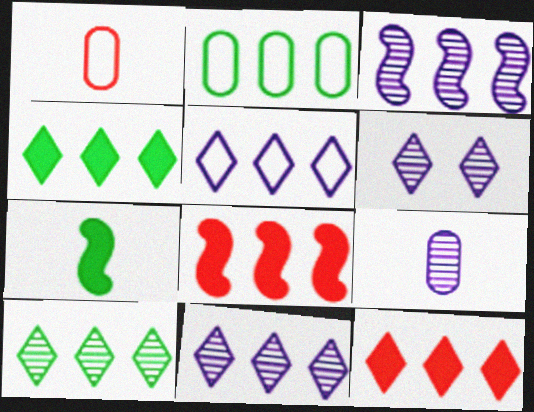[[2, 3, 12], 
[2, 8, 11], 
[3, 6, 9], 
[5, 10, 12]]